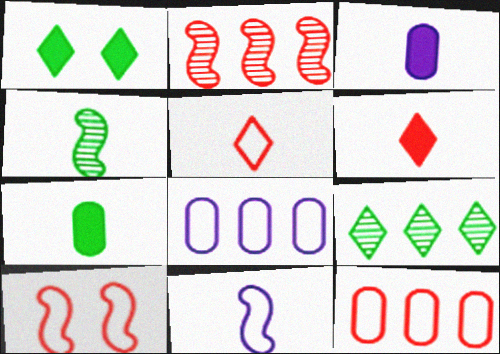[[3, 4, 5], 
[3, 9, 10], 
[5, 10, 12]]